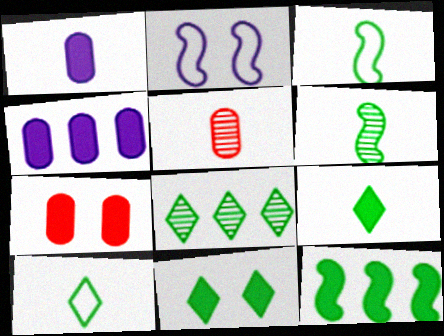[[8, 10, 11]]